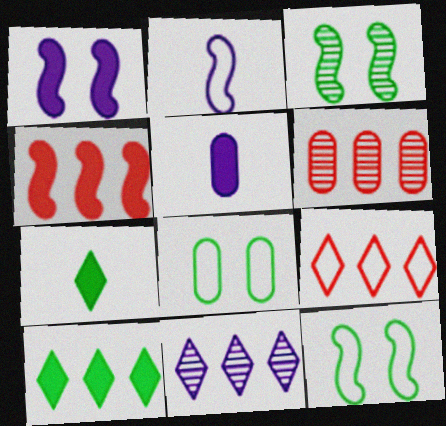[[2, 3, 4], 
[2, 8, 9], 
[3, 5, 9], 
[4, 6, 9], 
[5, 6, 8], 
[9, 10, 11]]